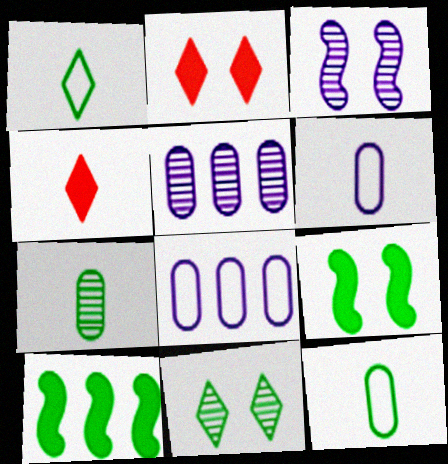[[10, 11, 12]]